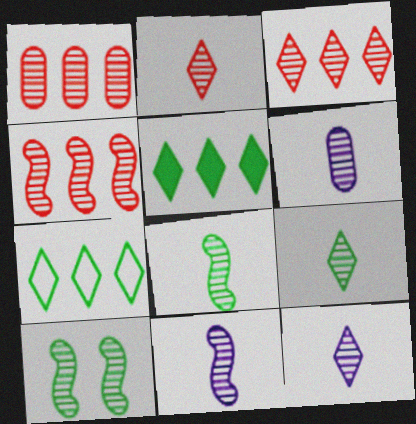[[1, 3, 4], 
[1, 10, 12], 
[2, 6, 8], 
[2, 9, 12], 
[3, 6, 10], 
[4, 10, 11], 
[6, 11, 12]]